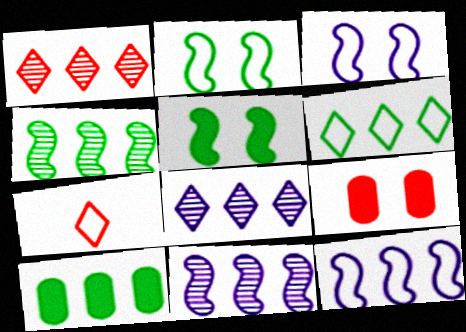[[1, 10, 12], 
[4, 6, 10]]